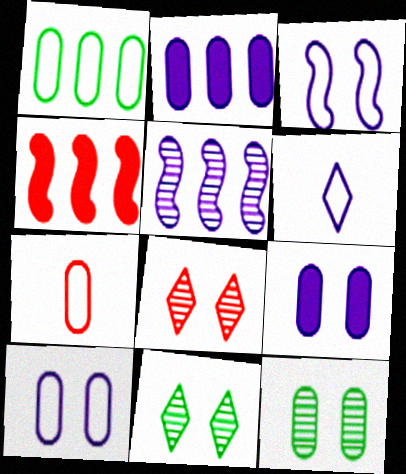[[1, 7, 10], 
[2, 7, 12], 
[4, 6, 12], 
[4, 7, 8], 
[5, 6, 9]]